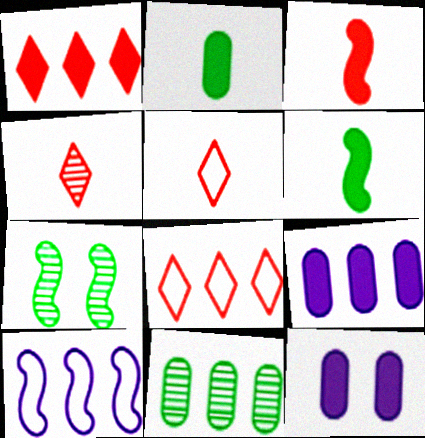[[1, 6, 12], 
[1, 10, 11], 
[3, 7, 10], 
[5, 7, 9]]